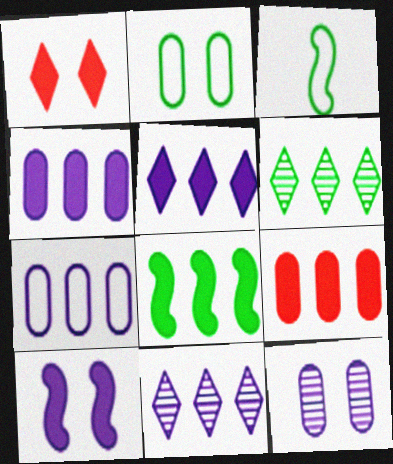[[5, 8, 9]]